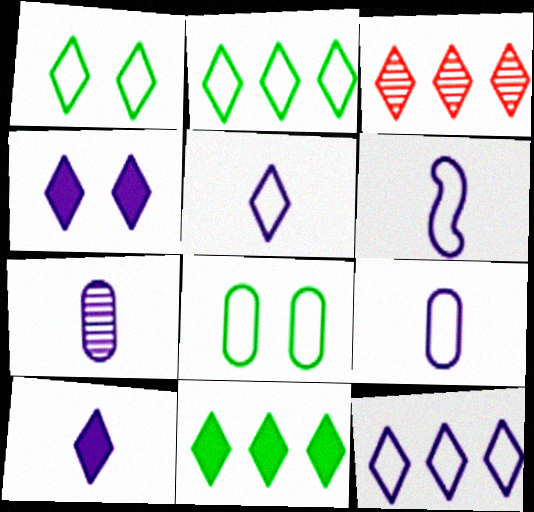[[1, 3, 10], 
[3, 11, 12], 
[5, 6, 9], 
[6, 7, 10]]